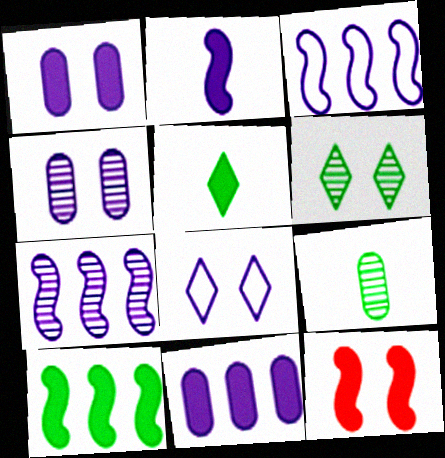[[2, 10, 12], 
[5, 11, 12]]